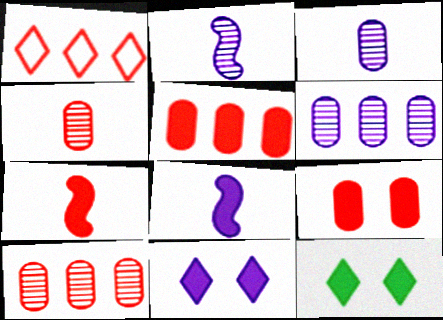[[5, 8, 12]]